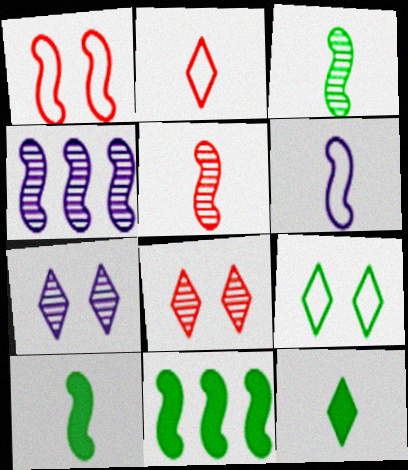[[1, 4, 10], 
[5, 6, 10]]